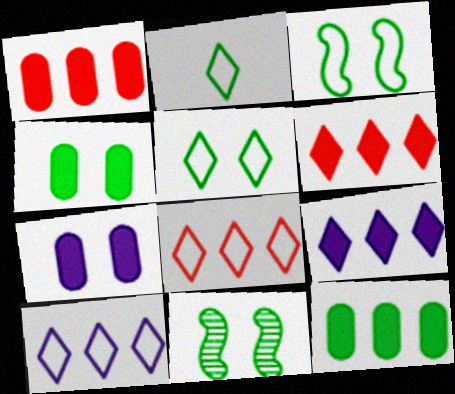[[2, 11, 12], 
[4, 5, 11]]